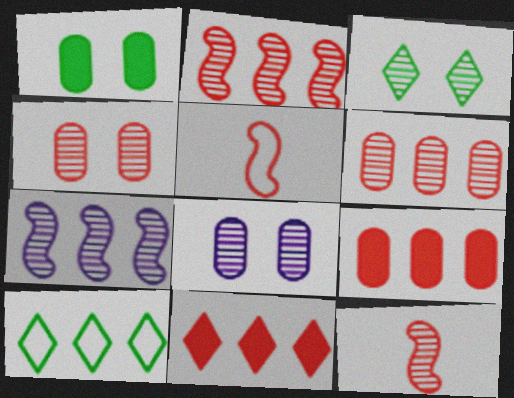[[4, 5, 11], 
[7, 9, 10]]